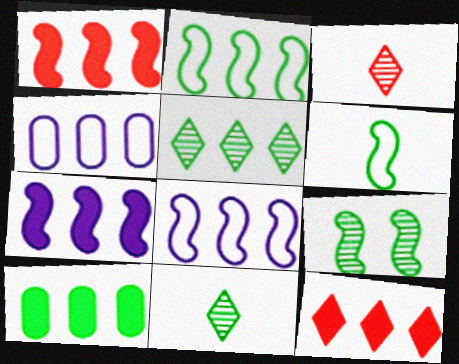[[1, 4, 5], 
[2, 5, 10], 
[7, 10, 12]]